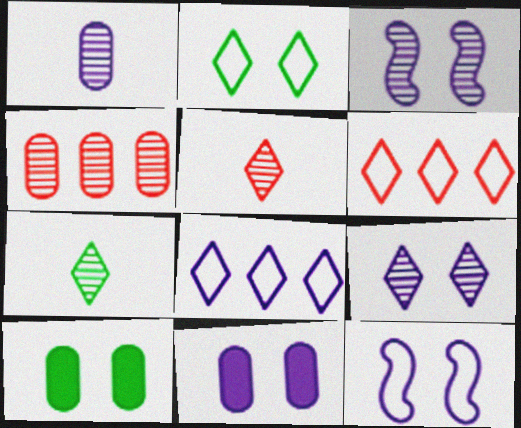[[3, 4, 7], 
[9, 11, 12]]